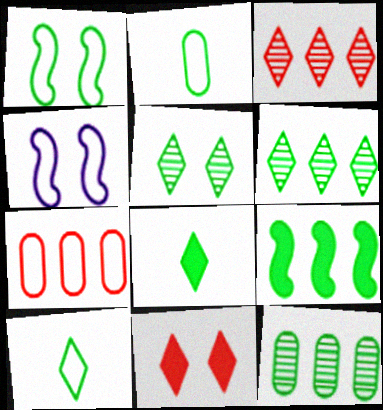[[1, 8, 12], 
[2, 5, 9], 
[4, 7, 10]]